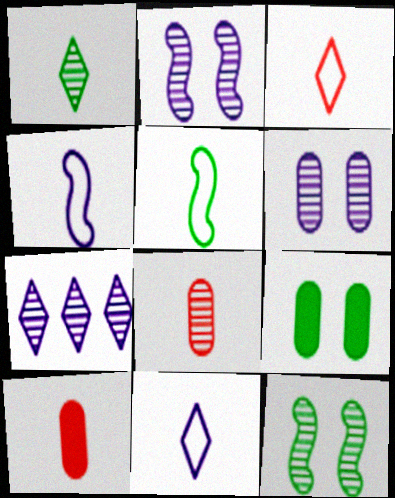[[1, 4, 10], 
[7, 8, 12]]